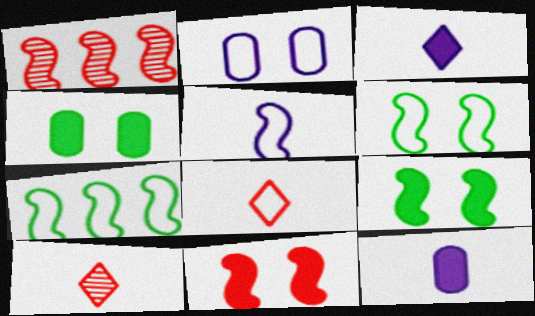[[1, 5, 9], 
[2, 7, 8]]